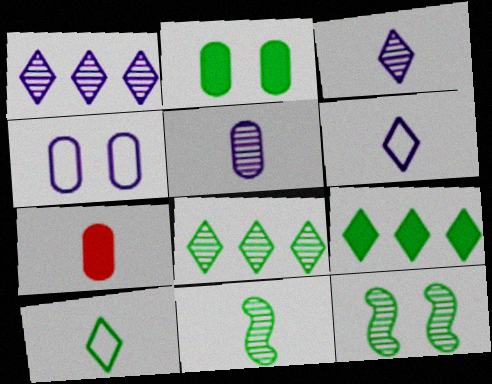[[6, 7, 11]]